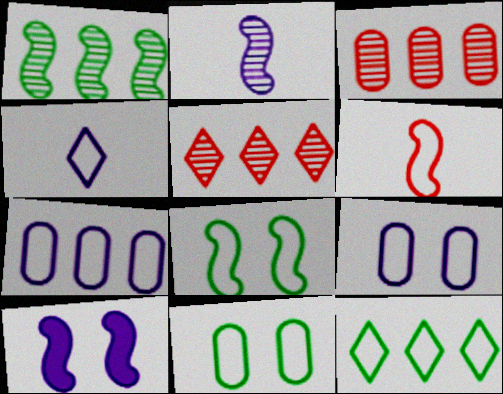[[1, 6, 10], 
[6, 9, 12]]